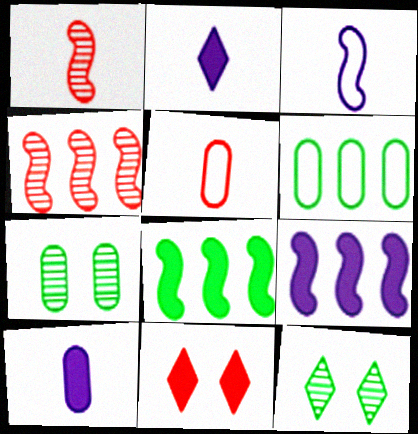[[4, 5, 11], 
[5, 9, 12], 
[8, 10, 11]]